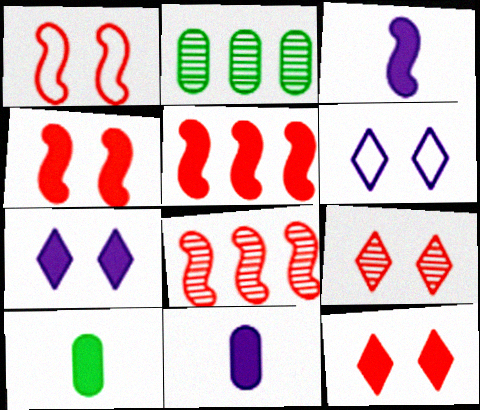[[5, 7, 10], 
[6, 8, 10]]